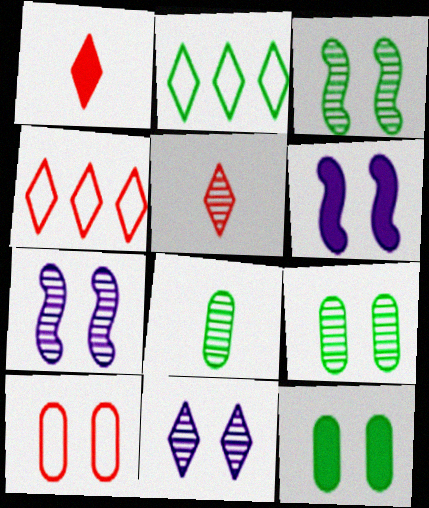[[1, 2, 11], 
[4, 6, 8]]